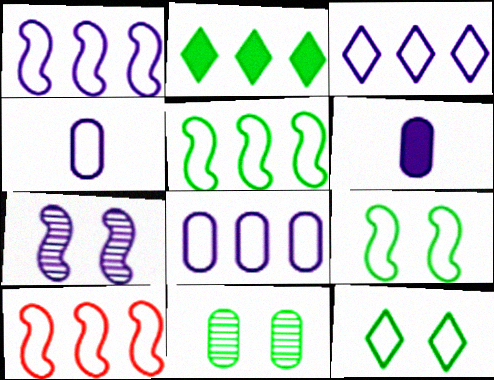[[1, 3, 8], 
[1, 5, 10], 
[3, 6, 7], 
[4, 10, 12]]